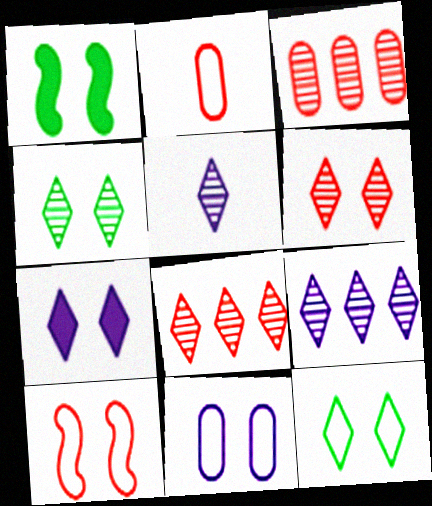[[1, 2, 9], 
[1, 6, 11], 
[4, 5, 8], 
[6, 7, 12], 
[10, 11, 12]]